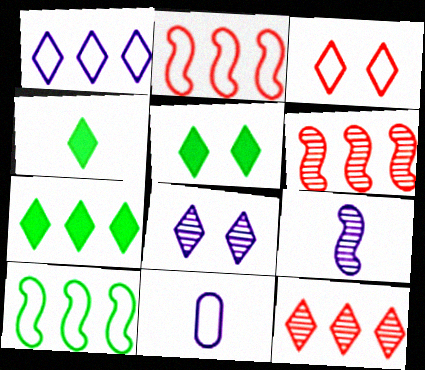[[1, 7, 12], 
[3, 5, 8], 
[3, 10, 11], 
[4, 5, 7], 
[5, 6, 11]]